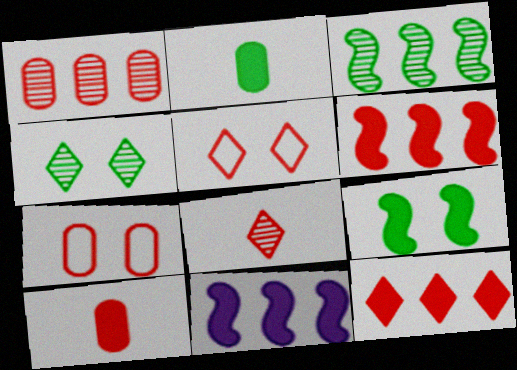[[1, 7, 10], 
[5, 8, 12], 
[6, 7, 8]]